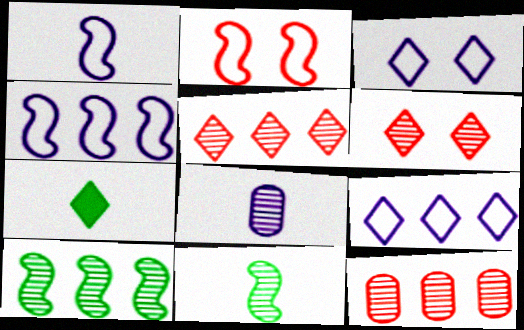[[3, 5, 7], 
[6, 7, 9], 
[6, 8, 10]]